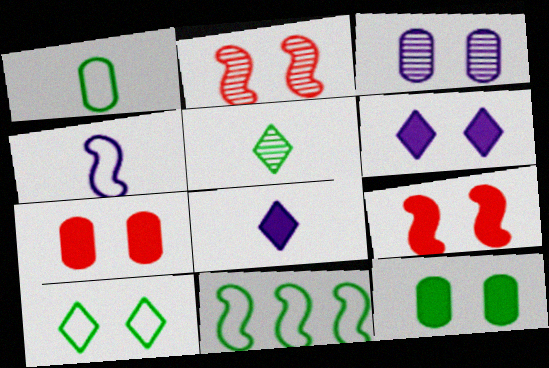[[1, 10, 11], 
[3, 9, 10], 
[5, 11, 12], 
[6, 9, 12]]